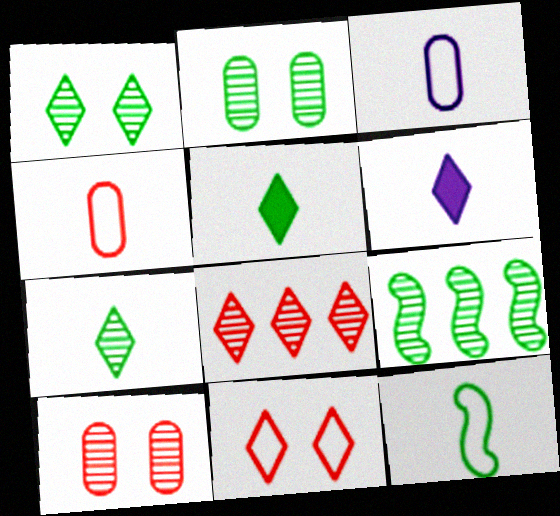[[2, 7, 9]]